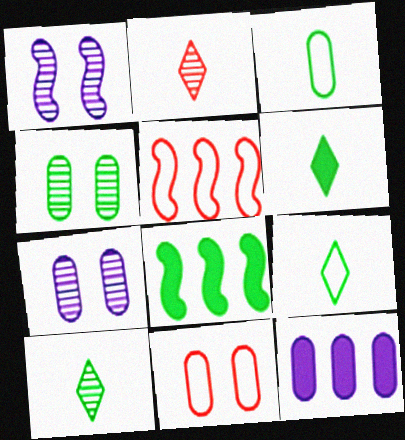[[4, 8, 9], 
[5, 6, 7], 
[6, 9, 10]]